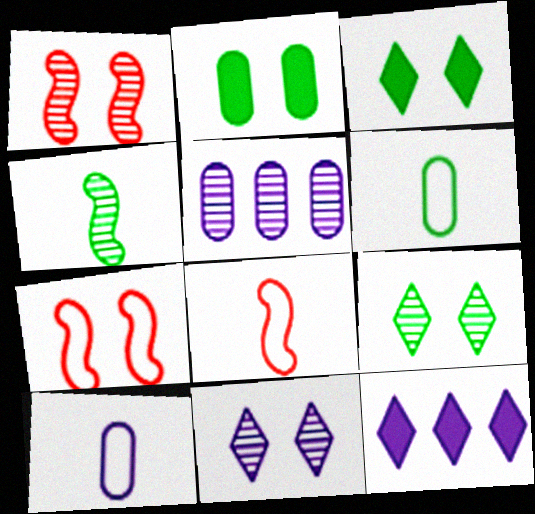[[1, 6, 12], 
[2, 7, 11], 
[3, 5, 8]]